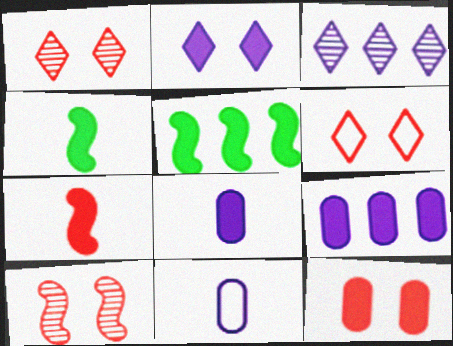[[1, 5, 11], 
[6, 10, 12]]